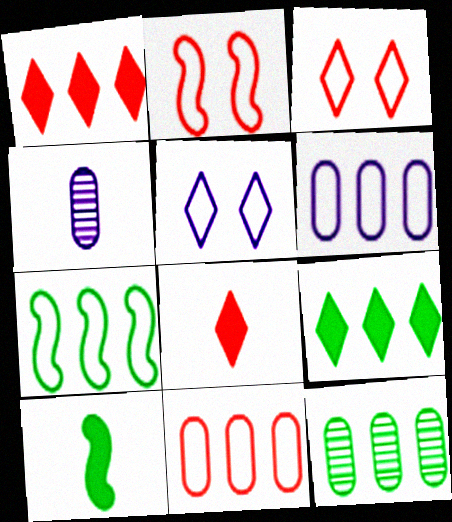[[2, 4, 9], 
[7, 9, 12]]